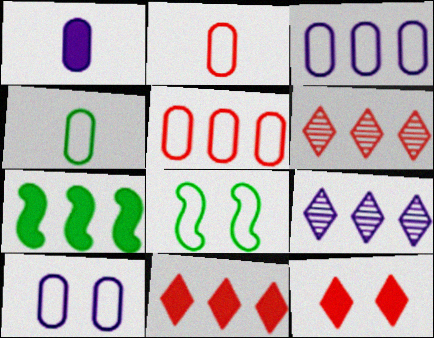[[1, 6, 8], 
[1, 7, 12], 
[3, 6, 7], 
[4, 5, 10], 
[5, 7, 9]]